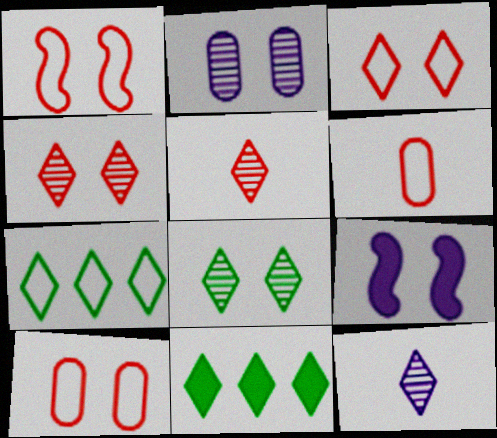[[1, 3, 10], 
[3, 11, 12], 
[8, 9, 10]]